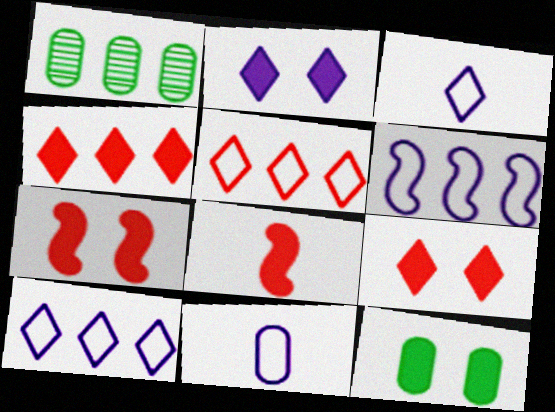[[1, 3, 7], 
[1, 4, 6], 
[2, 7, 12]]